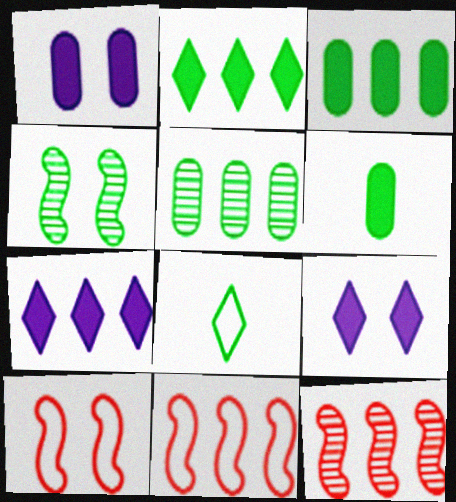[[1, 8, 12], 
[3, 4, 8], 
[5, 7, 11]]